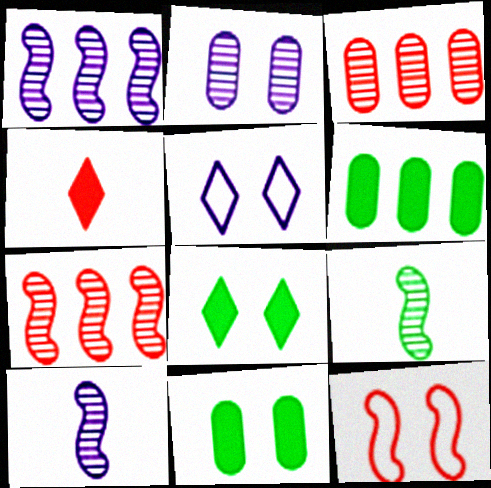[[2, 8, 12], 
[3, 4, 12]]